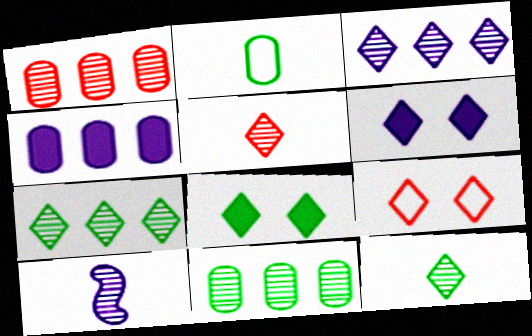[]